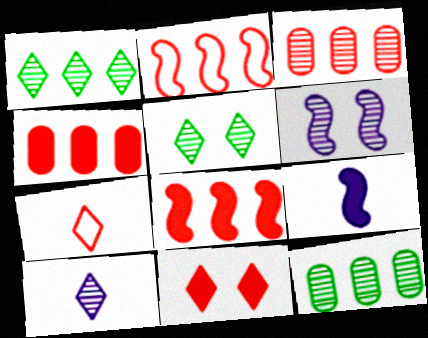[]